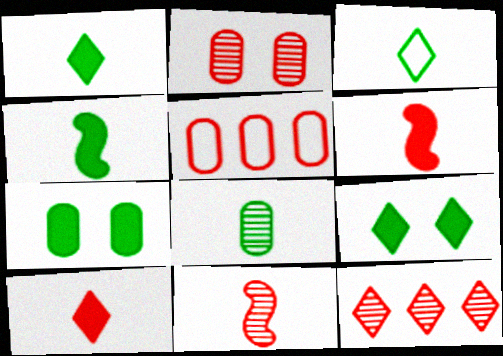[[2, 11, 12], 
[3, 4, 8]]